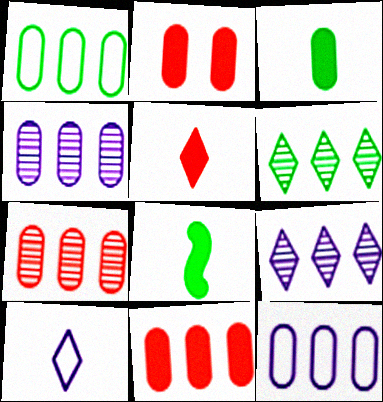[[1, 4, 11]]